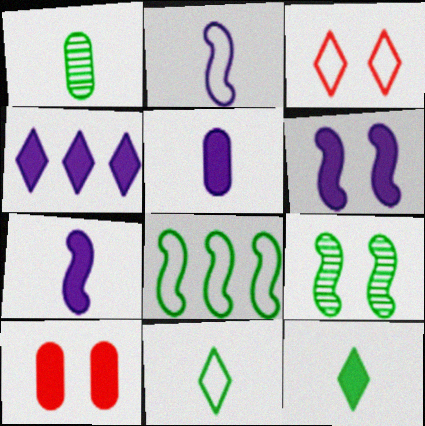[[4, 5, 6]]